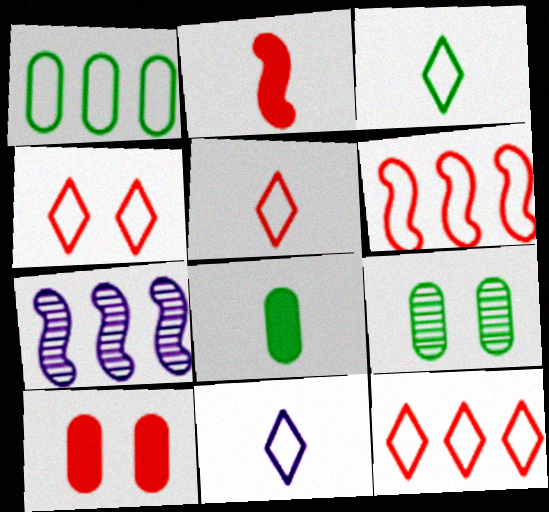[[1, 8, 9], 
[3, 5, 11], 
[3, 7, 10], 
[4, 5, 12], 
[4, 7, 8]]